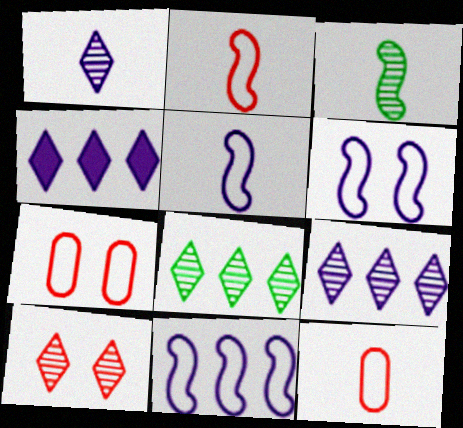[[1, 8, 10], 
[3, 4, 7], 
[5, 6, 11]]